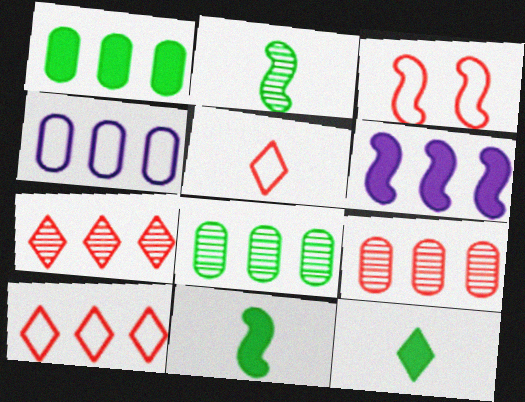[[1, 4, 9], 
[2, 3, 6], 
[6, 8, 10]]